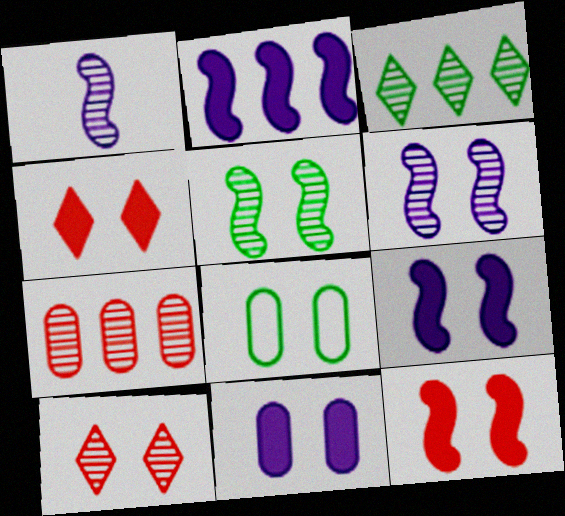[[4, 6, 8], 
[8, 9, 10]]